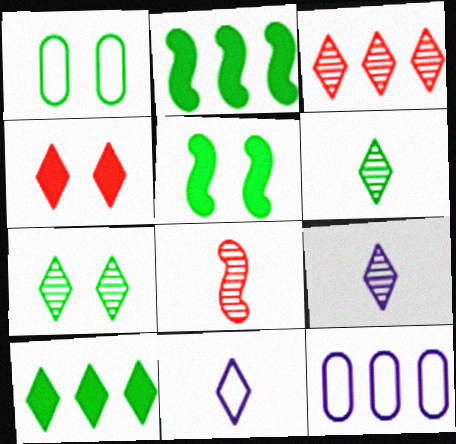[[1, 2, 6], 
[1, 5, 7], 
[2, 3, 12], 
[3, 7, 9]]